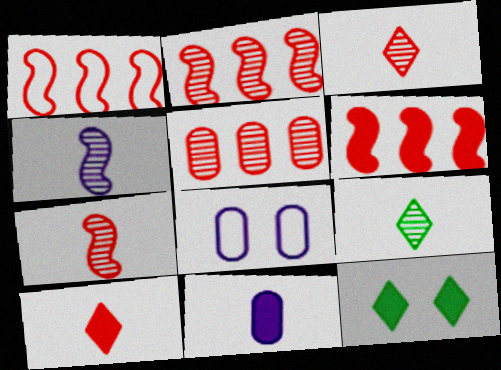[[1, 2, 6], 
[6, 8, 9], 
[6, 11, 12]]